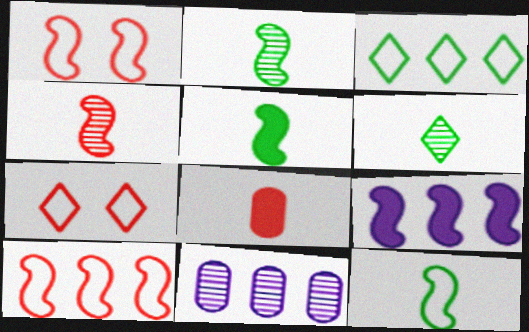[[1, 2, 9], 
[2, 5, 12], 
[5, 7, 11]]